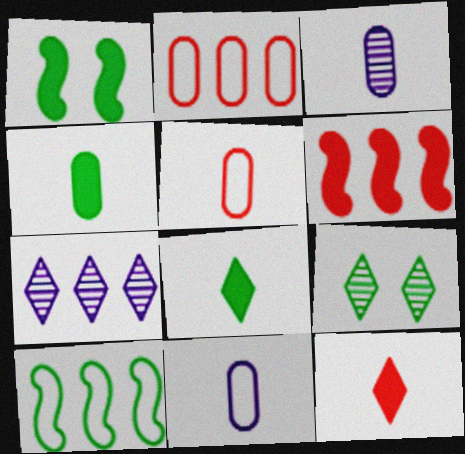[[1, 5, 7], 
[3, 4, 5], 
[4, 9, 10], 
[6, 9, 11]]